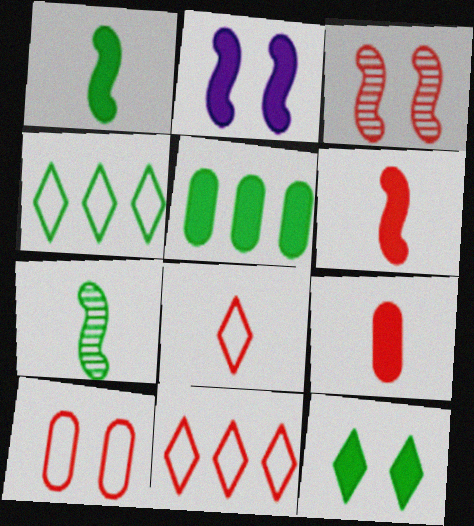[[1, 5, 12], 
[3, 9, 11]]